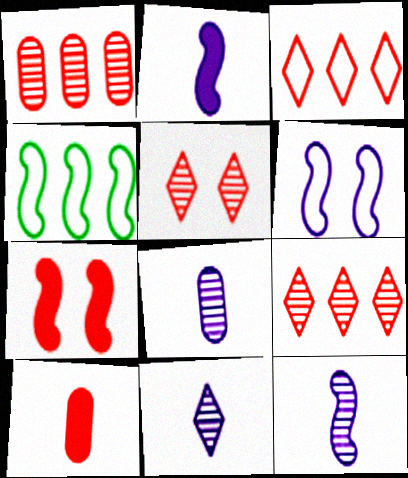[[4, 7, 12], 
[8, 11, 12]]